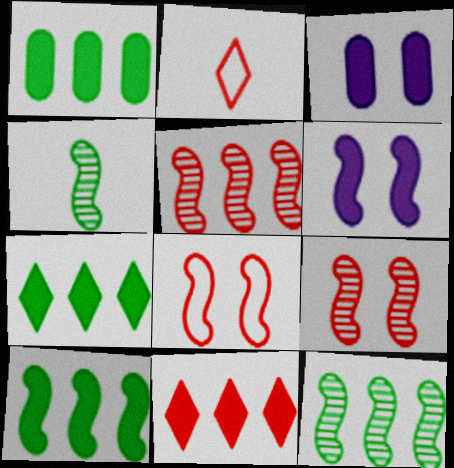[[1, 7, 10], 
[2, 3, 12]]